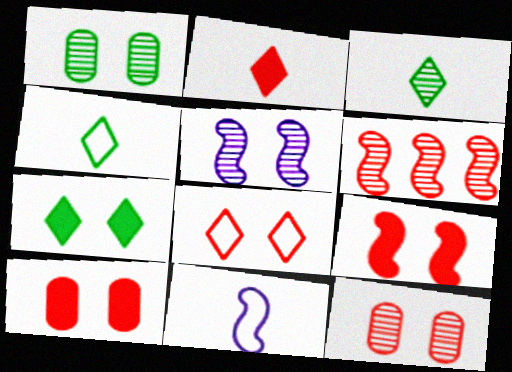[[8, 9, 12]]